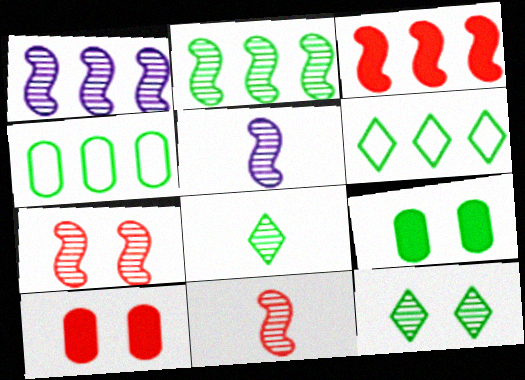[[2, 5, 7], 
[5, 6, 10]]